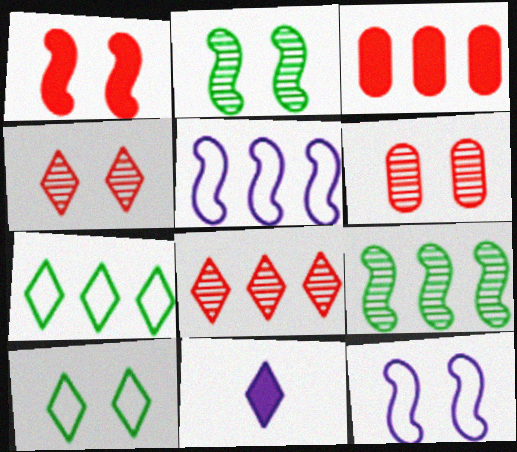[[1, 2, 12], 
[4, 7, 11], 
[8, 10, 11]]